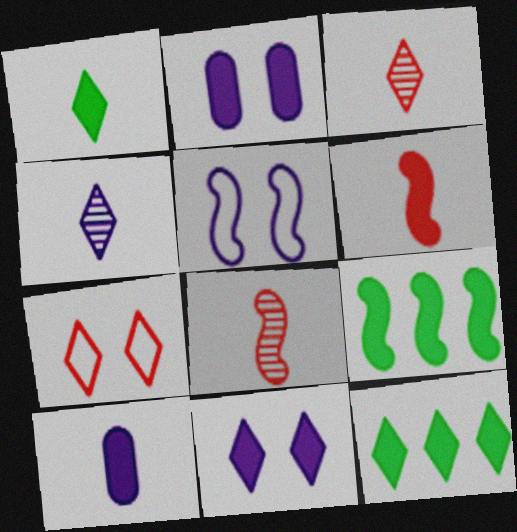[[1, 6, 10], 
[2, 6, 12], 
[4, 7, 12], 
[5, 8, 9]]